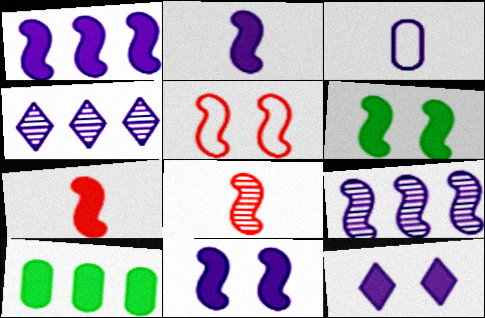[[1, 2, 11], 
[1, 6, 7], 
[3, 4, 11], 
[3, 9, 12], 
[7, 10, 12]]